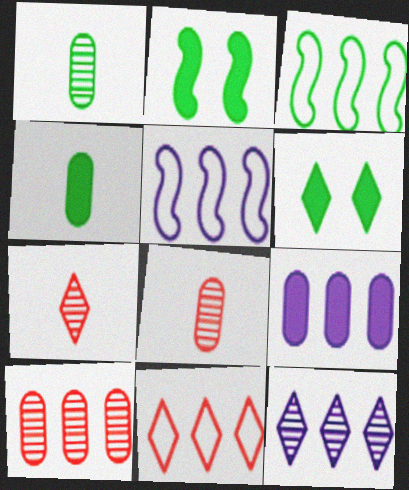[[1, 3, 6], 
[5, 6, 8], 
[5, 9, 12]]